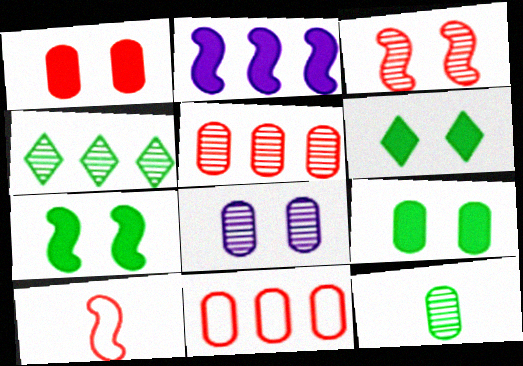[[2, 4, 11], 
[5, 8, 12], 
[6, 7, 9]]